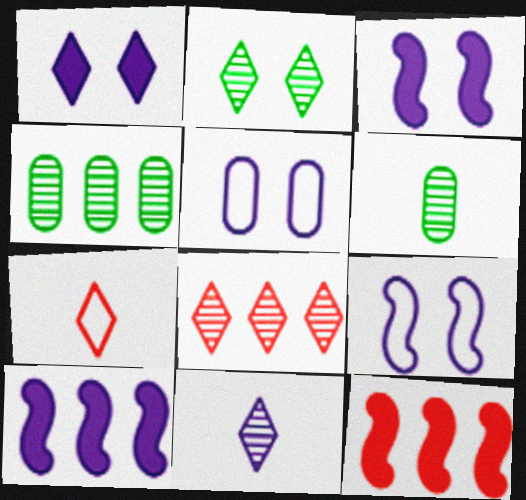[[2, 8, 11], 
[3, 4, 7], 
[5, 10, 11]]